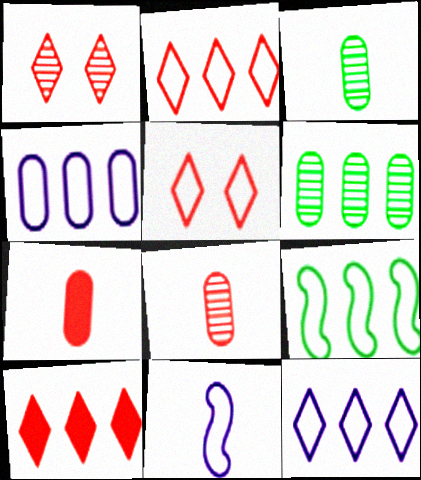[[2, 4, 9]]